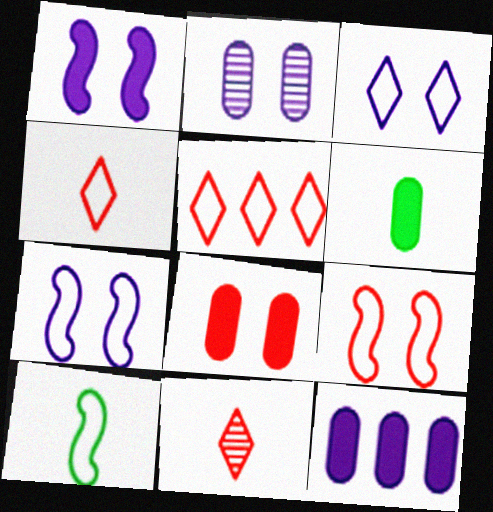[[1, 2, 3], 
[6, 8, 12]]